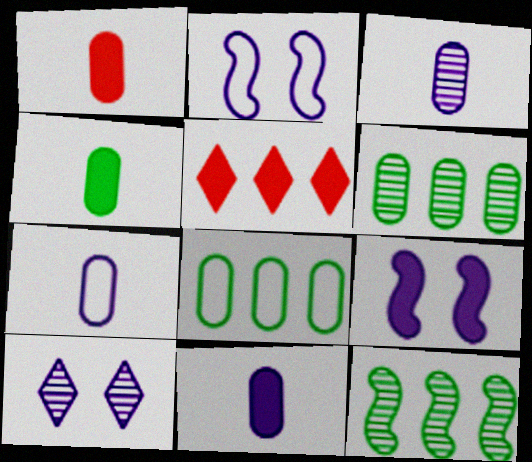[[1, 4, 11], 
[3, 7, 11], 
[4, 5, 9]]